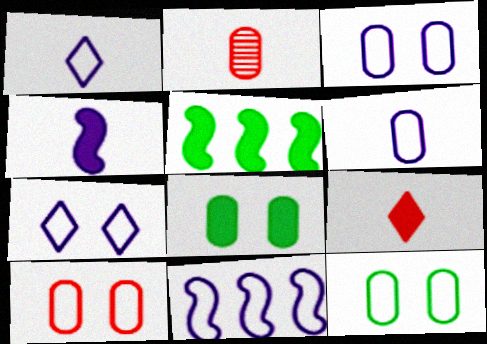[[1, 3, 11], 
[2, 5, 7], 
[3, 10, 12], 
[6, 7, 11]]